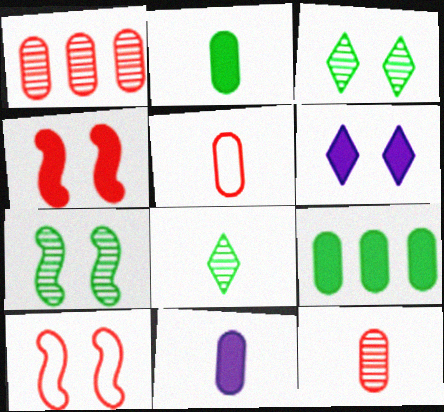[]